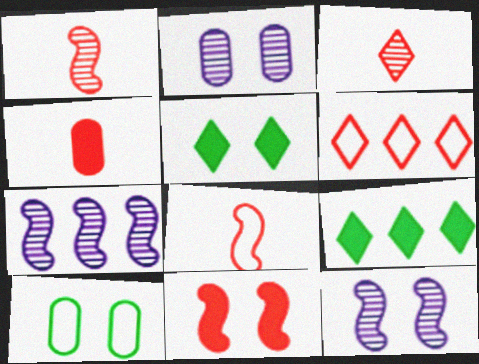[[2, 8, 9], 
[3, 4, 8]]